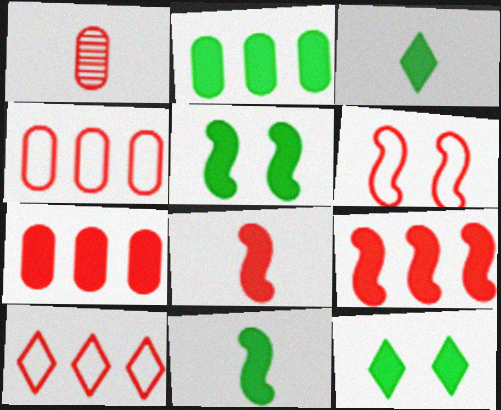[[2, 3, 5], 
[2, 11, 12]]